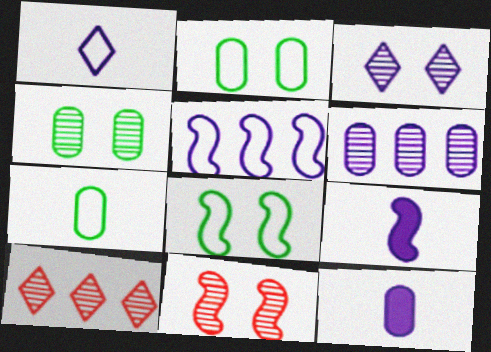[[2, 9, 10], 
[3, 4, 11], 
[3, 5, 12], 
[8, 10, 12]]